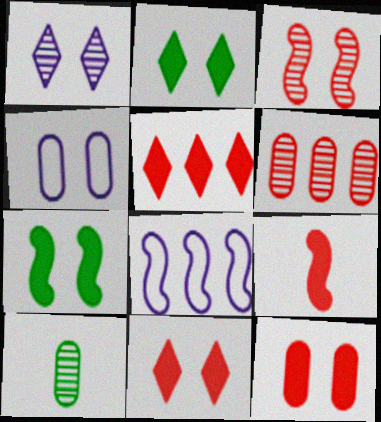[[2, 3, 4], 
[5, 9, 12], 
[8, 10, 11]]